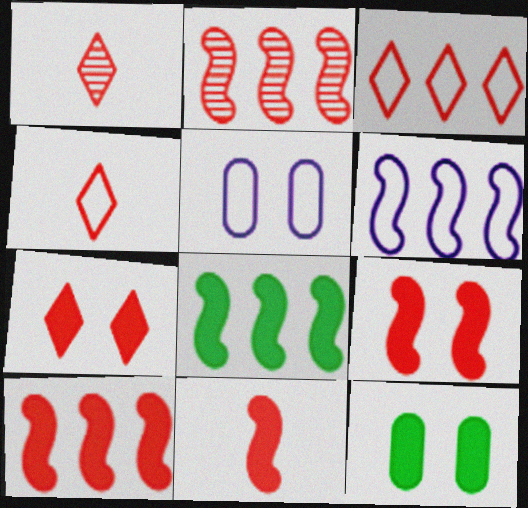[[1, 3, 7], 
[1, 5, 8], 
[1, 6, 12], 
[2, 6, 8], 
[9, 10, 11]]